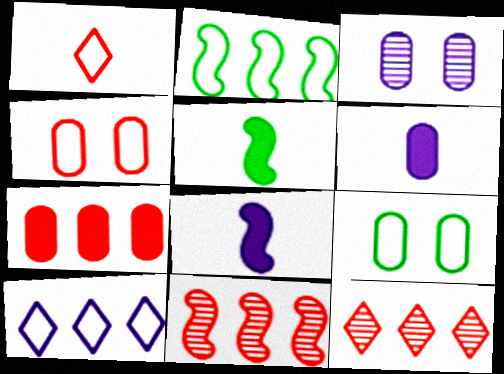[[3, 8, 10], 
[8, 9, 12]]